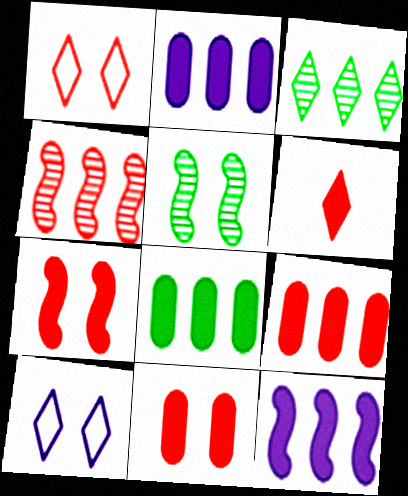[[2, 8, 9], 
[3, 6, 10], 
[5, 10, 11], 
[6, 7, 9]]